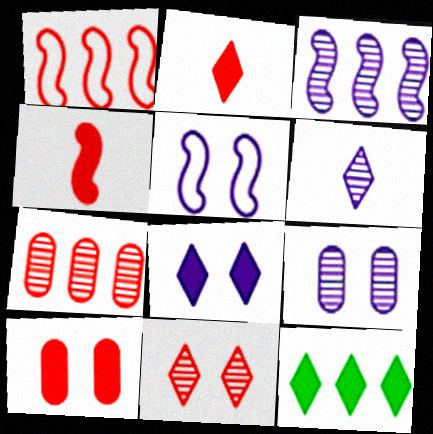[[2, 8, 12], 
[3, 6, 9], 
[5, 8, 9]]